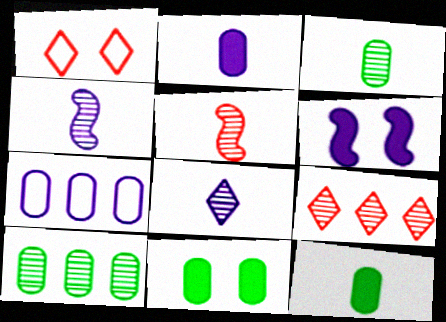[[3, 5, 8], 
[6, 7, 8]]